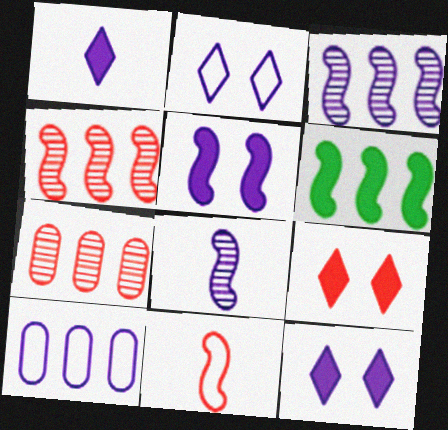[[7, 9, 11], 
[8, 10, 12]]